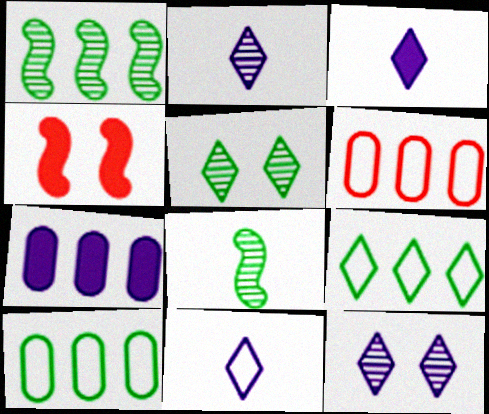[[2, 3, 11], 
[2, 4, 10]]